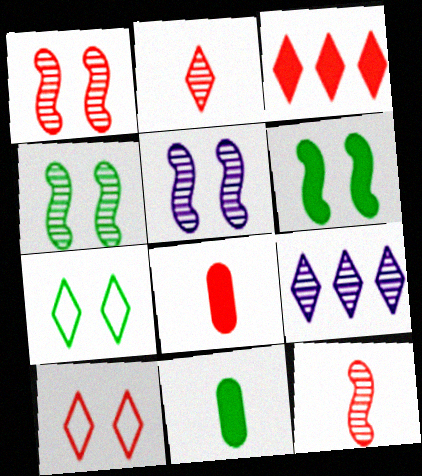[[1, 4, 5], 
[2, 3, 10]]